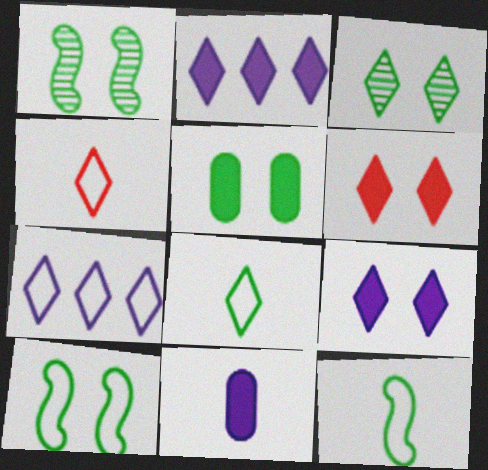[[2, 3, 4], 
[3, 5, 10]]